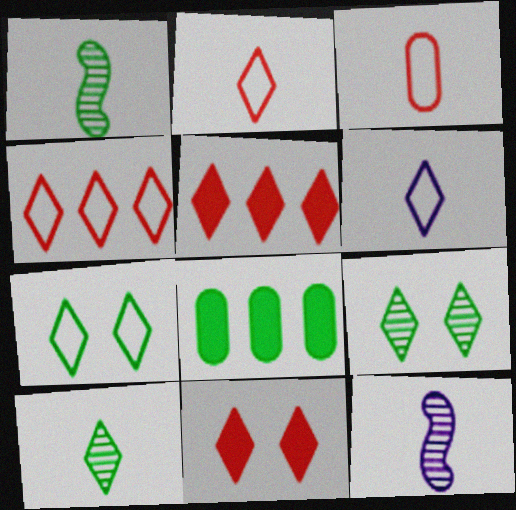[[1, 7, 8], 
[4, 6, 7], 
[5, 6, 9]]